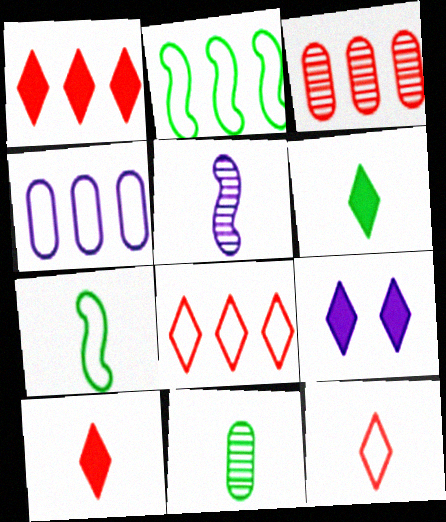[[1, 6, 9], 
[2, 4, 8], 
[3, 7, 9], 
[4, 5, 9], 
[6, 7, 11]]